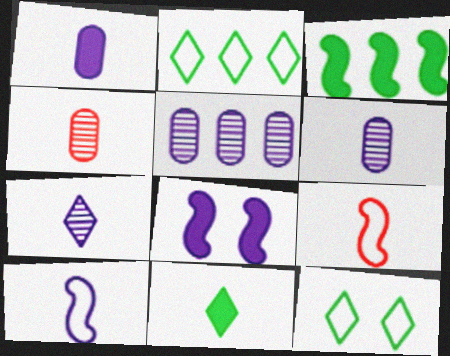[[1, 7, 10], 
[2, 4, 8], 
[4, 10, 11], 
[6, 9, 11]]